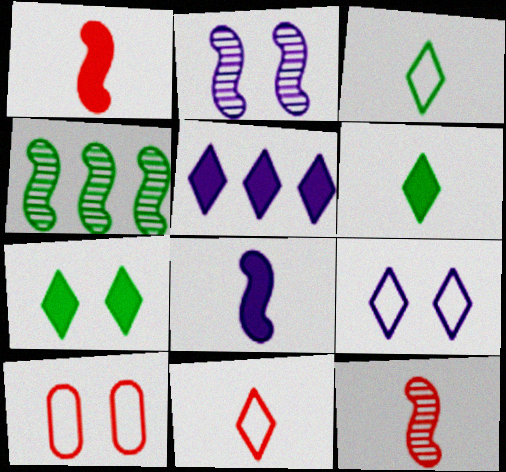[[2, 4, 12], 
[2, 7, 10]]